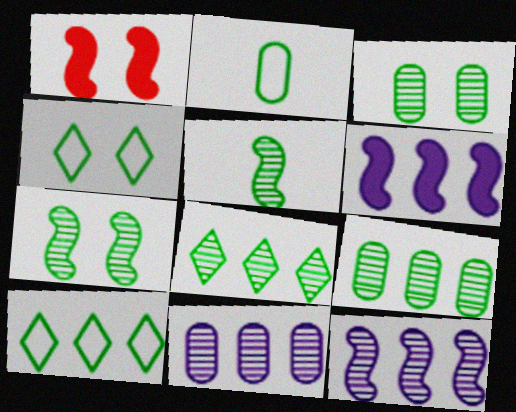[[3, 5, 8]]